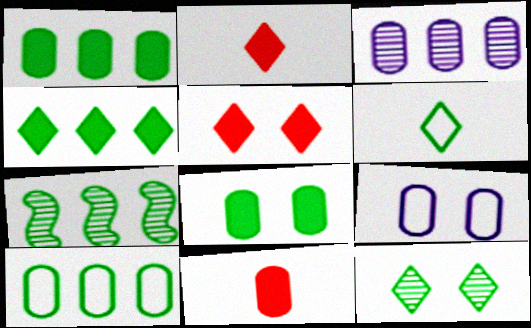[[2, 7, 9], 
[4, 6, 12], 
[4, 7, 10], 
[6, 7, 8]]